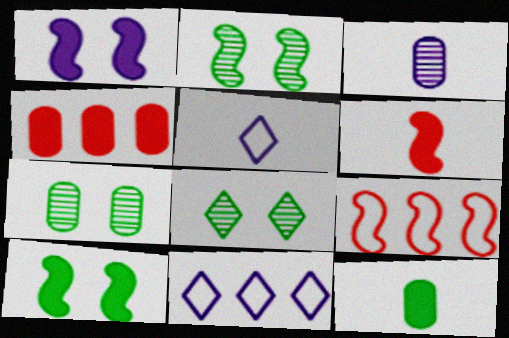[[1, 3, 11], 
[2, 4, 5], 
[2, 7, 8], 
[6, 7, 11]]